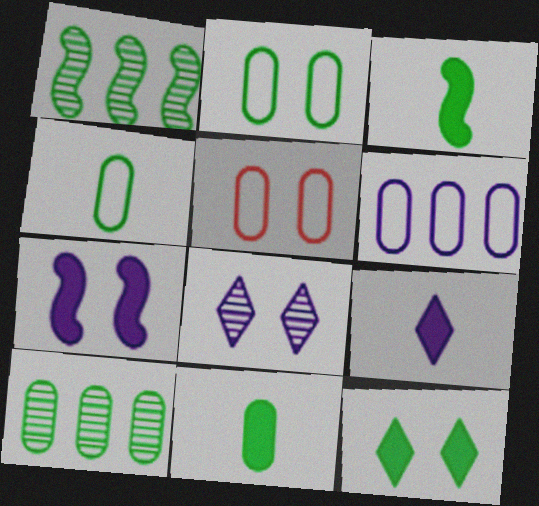[[1, 4, 12], 
[1, 5, 9], 
[2, 10, 11], 
[4, 5, 6]]